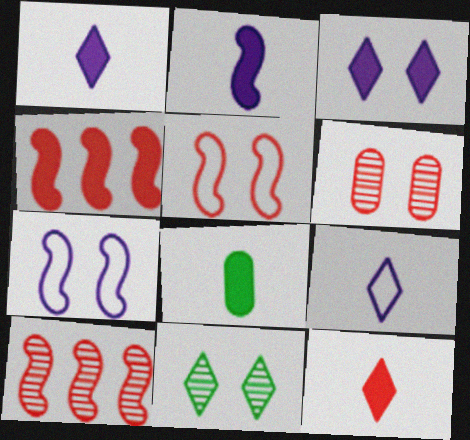[[2, 8, 12], 
[3, 4, 8]]